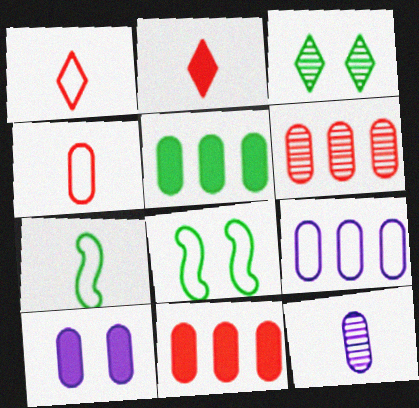[[1, 8, 9], 
[2, 7, 12], 
[3, 5, 7], 
[5, 6, 9], 
[9, 10, 12]]